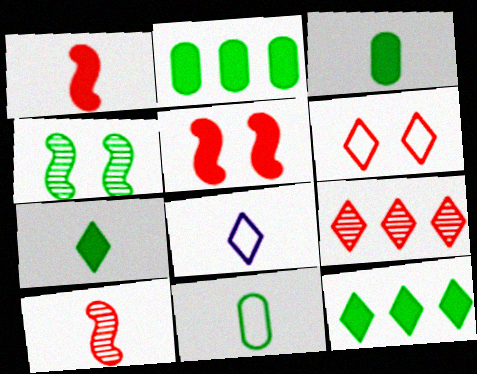[[3, 8, 10], 
[4, 11, 12]]